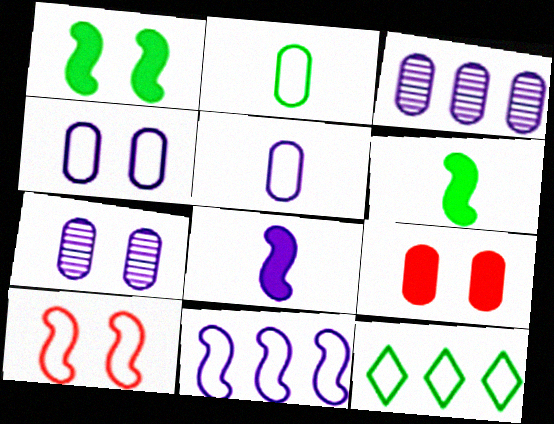[[2, 3, 9], 
[5, 10, 12]]